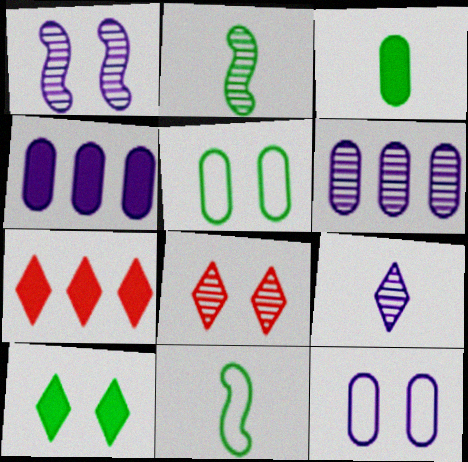[[1, 6, 9], 
[2, 6, 8], 
[2, 7, 12], 
[4, 8, 11]]